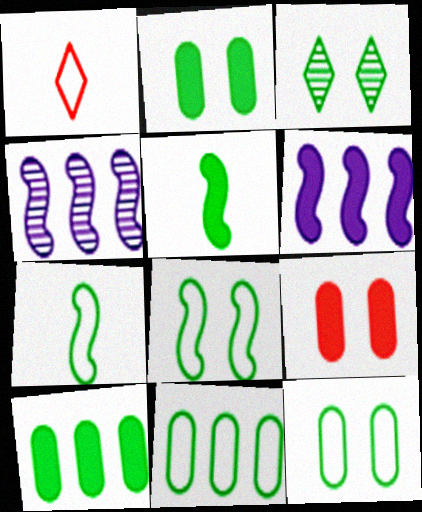[[1, 2, 4], 
[2, 3, 8], 
[3, 5, 11], 
[3, 7, 10]]